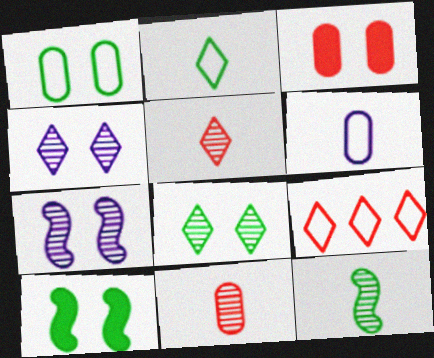[[1, 8, 10]]